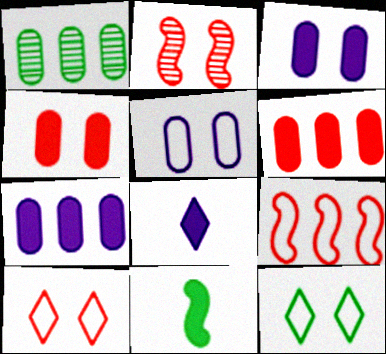[[1, 11, 12], 
[2, 3, 12], 
[2, 4, 10]]